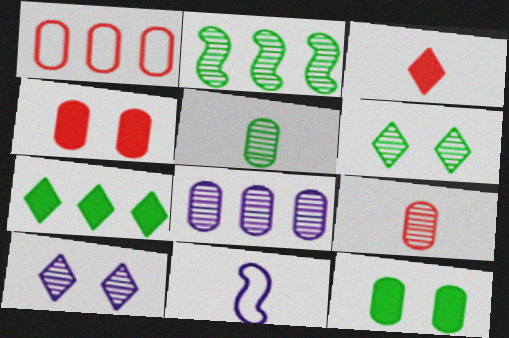[[1, 4, 9], 
[2, 5, 6], 
[2, 9, 10], 
[3, 5, 11]]